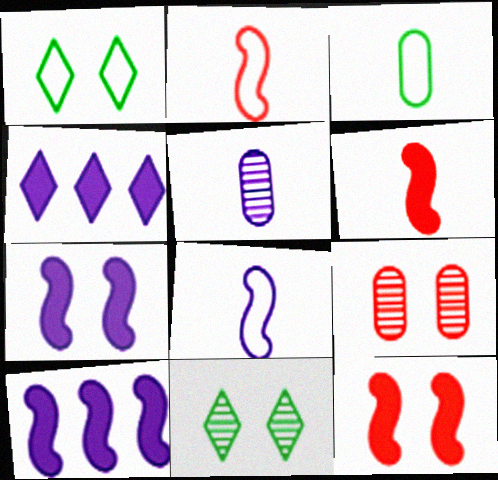[[1, 7, 9]]